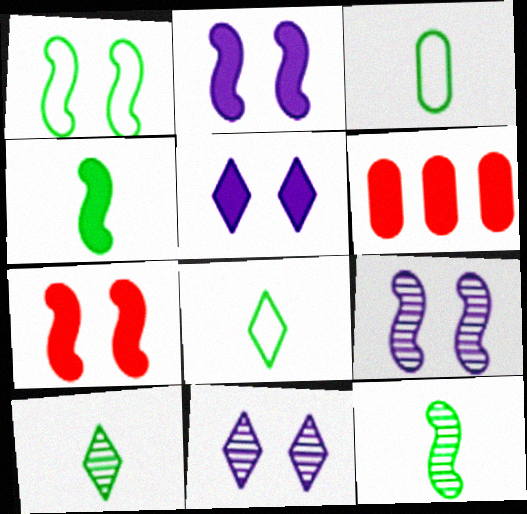[[1, 7, 9], 
[3, 4, 10], 
[4, 5, 6], 
[6, 8, 9]]